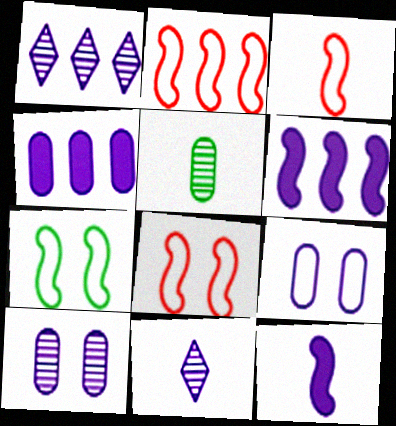[[1, 9, 12], 
[2, 3, 8], 
[6, 9, 11]]